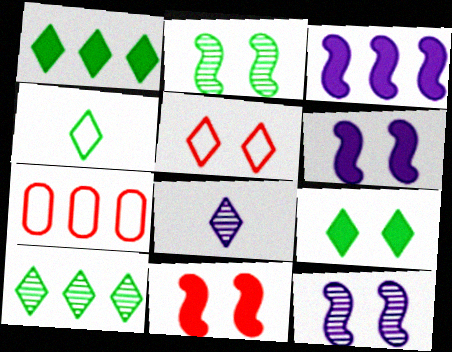[[1, 5, 8], 
[3, 7, 10], 
[4, 9, 10]]